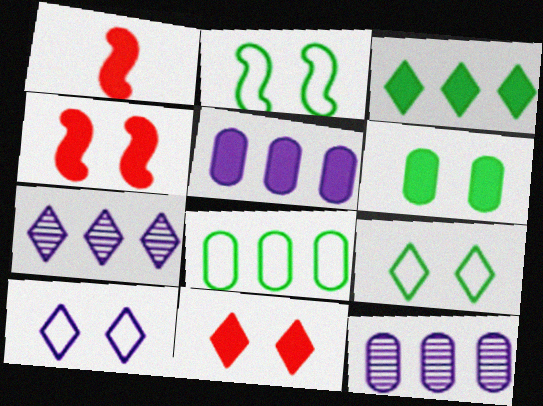[[1, 9, 12]]